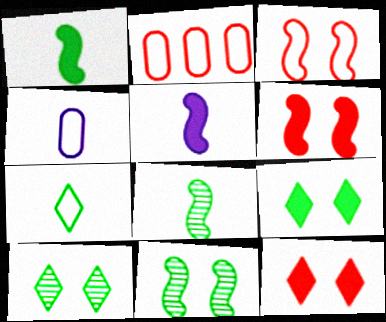[[2, 5, 10]]